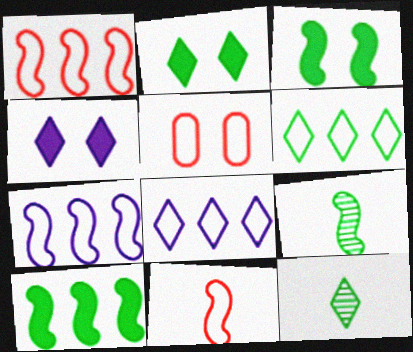[[2, 6, 12]]